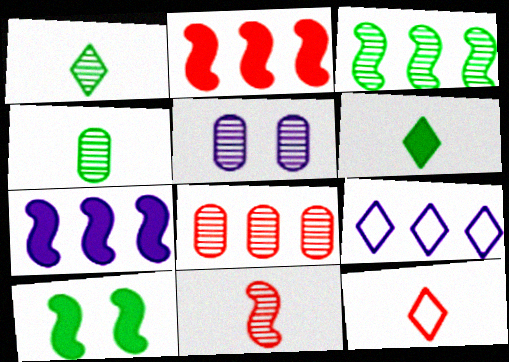[[4, 5, 8]]